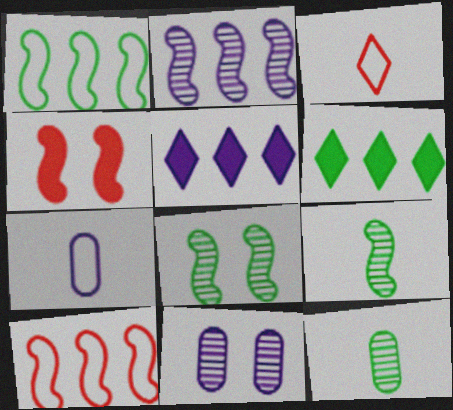[]